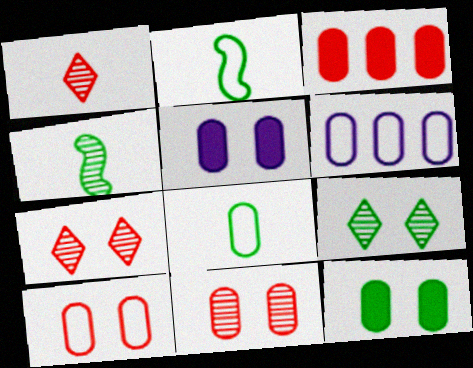[[6, 8, 10]]